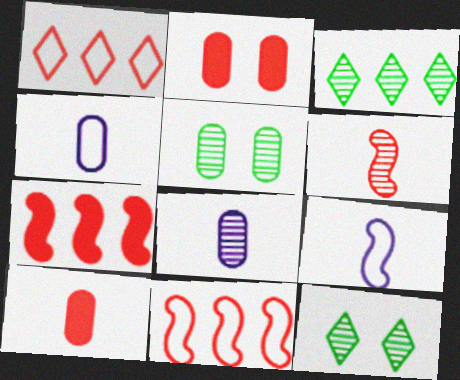[[1, 2, 6], 
[2, 3, 9], 
[4, 7, 12]]